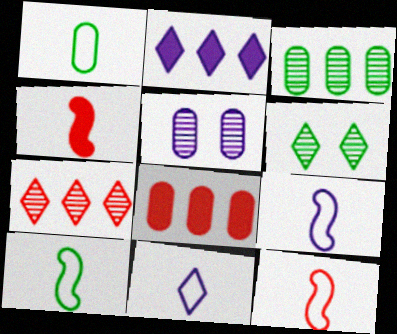[[1, 5, 8], 
[1, 11, 12], 
[2, 5, 9], 
[6, 8, 9], 
[9, 10, 12]]